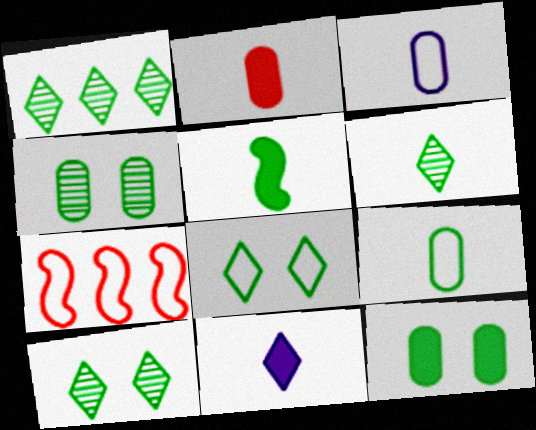[[1, 6, 10], 
[2, 5, 11], 
[3, 7, 8], 
[4, 7, 11], 
[5, 6, 9]]